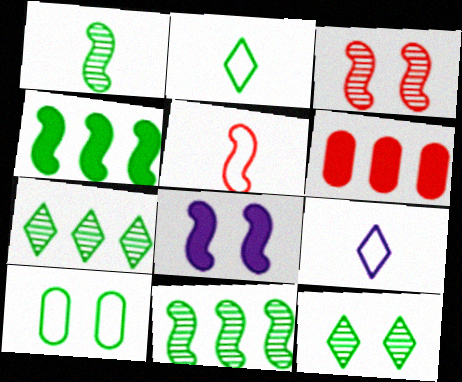[[5, 8, 11]]